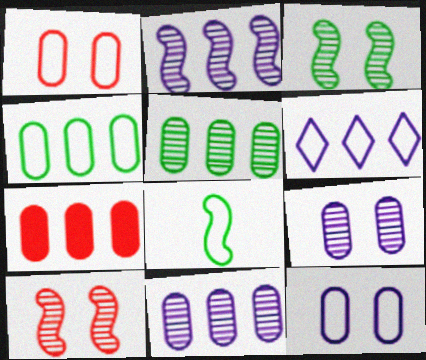[[1, 6, 8], 
[4, 7, 11]]